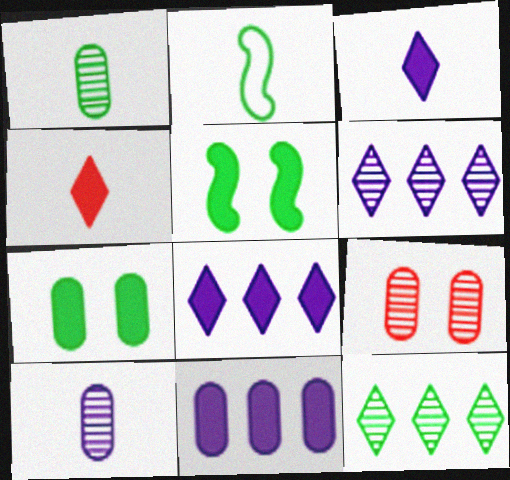[[2, 4, 10], 
[2, 7, 12], 
[2, 8, 9], 
[4, 5, 11]]